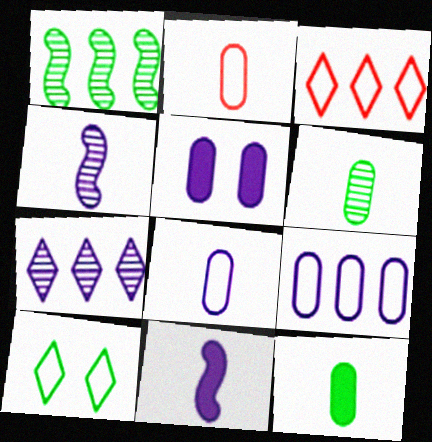[[1, 10, 12]]